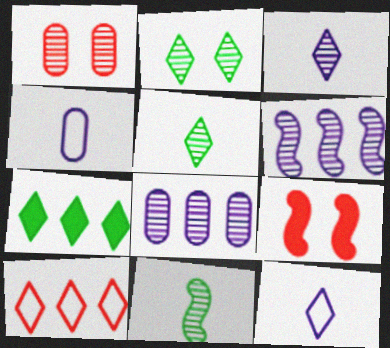[[1, 5, 6]]